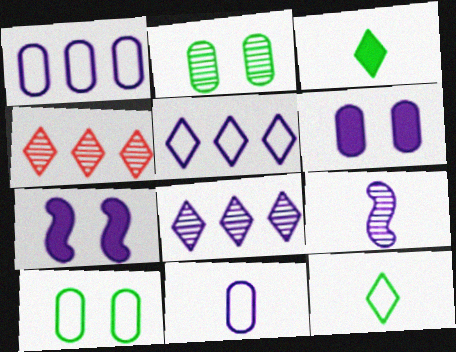[[2, 4, 9], 
[5, 6, 9], 
[7, 8, 11]]